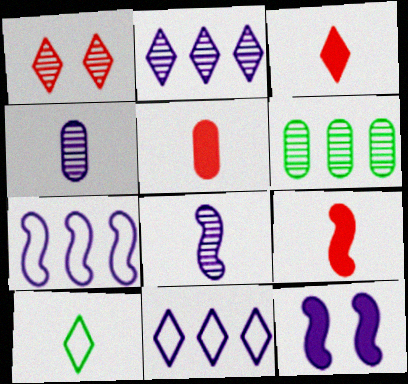[[1, 6, 8], 
[3, 5, 9], 
[4, 9, 10], 
[4, 11, 12], 
[5, 8, 10], 
[7, 8, 12]]